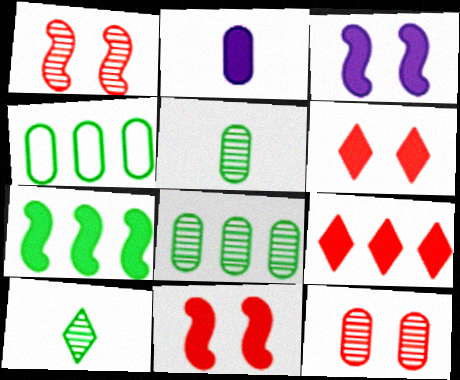[[2, 4, 12], 
[2, 6, 7]]